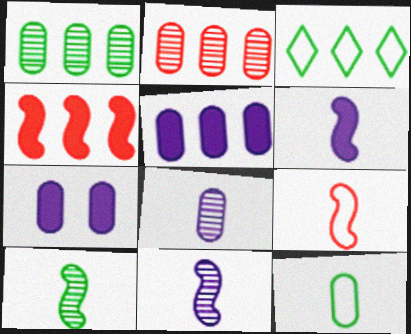[[2, 7, 12], 
[6, 9, 10]]